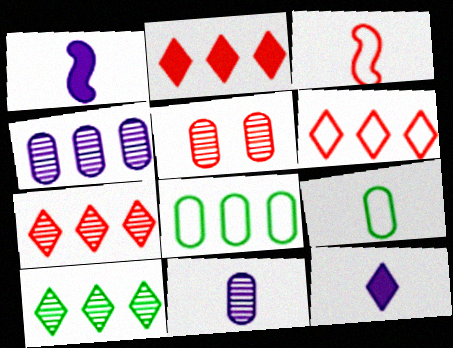[[2, 3, 5], 
[2, 6, 7]]